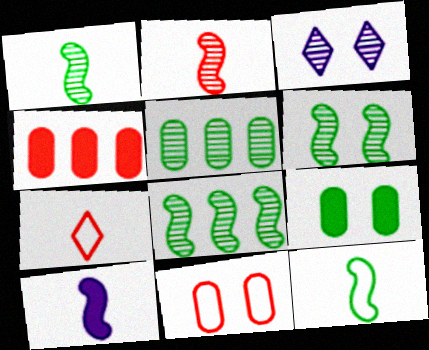[[1, 6, 8], 
[2, 3, 5], 
[2, 10, 12], 
[3, 4, 12]]